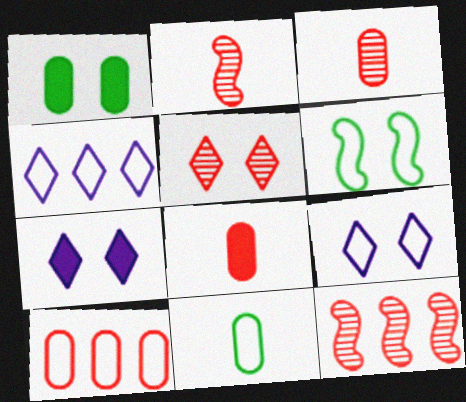[[1, 2, 4], 
[3, 5, 12], 
[7, 11, 12]]